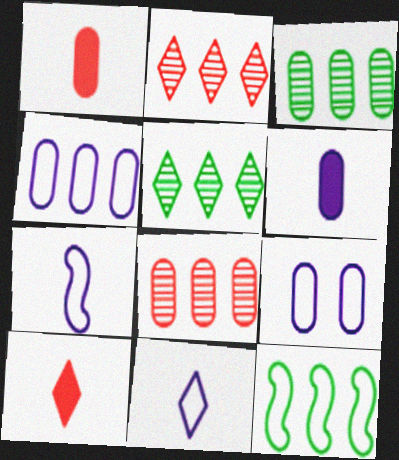[[1, 3, 9]]